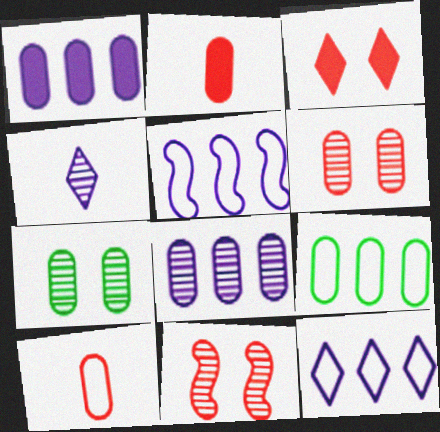[[1, 7, 10]]